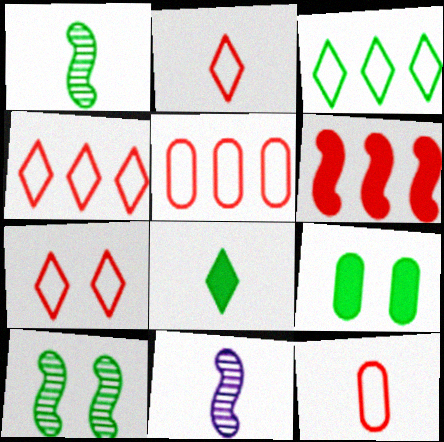[[1, 3, 9], 
[2, 4, 7], 
[4, 9, 11], 
[8, 11, 12]]